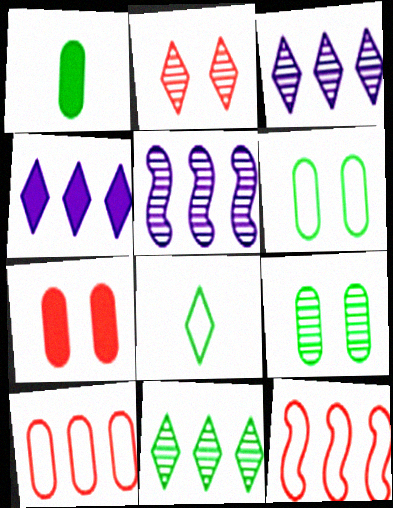[[2, 4, 8], 
[5, 7, 8]]